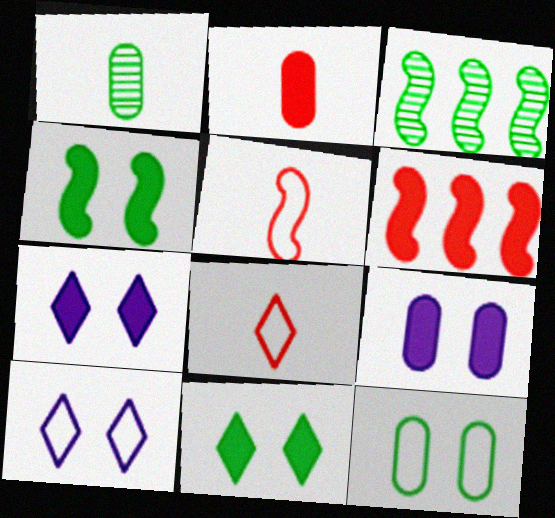[[1, 6, 10], 
[2, 3, 10], 
[3, 8, 9]]